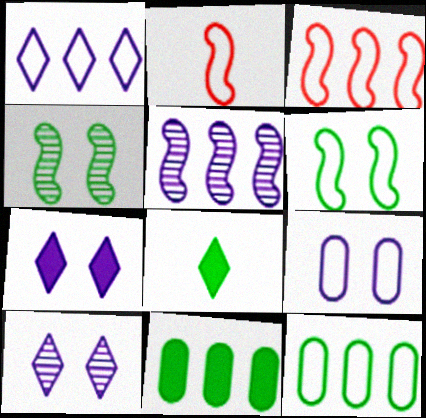[[1, 3, 12], 
[2, 10, 11], 
[4, 8, 12]]